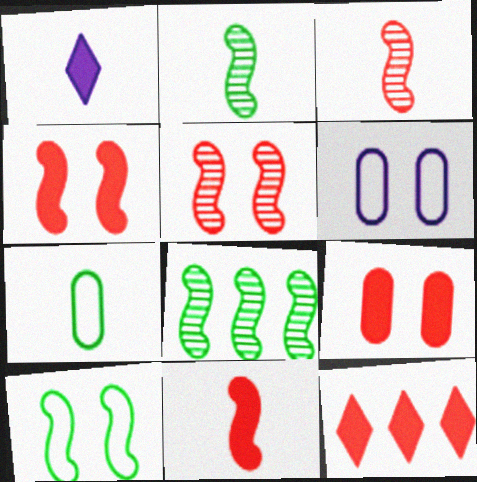[[1, 3, 7], 
[2, 6, 12], 
[9, 11, 12]]